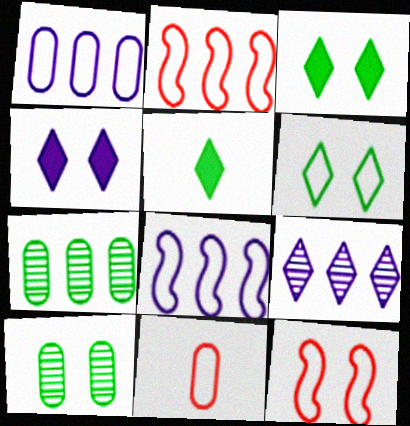[[4, 10, 12], 
[6, 8, 11]]